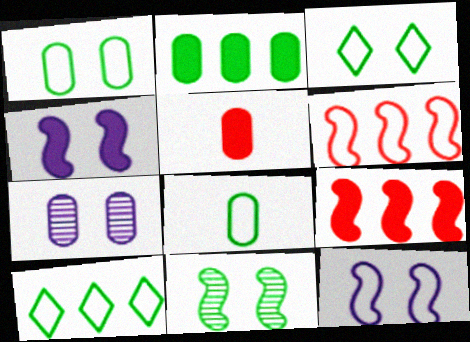[]